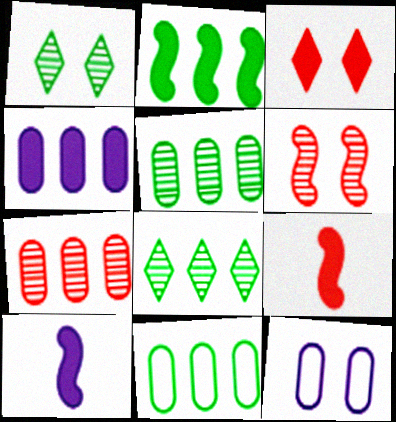[[2, 8, 11], 
[4, 7, 11], 
[8, 9, 12]]